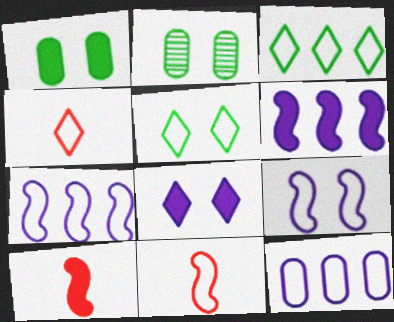[[2, 4, 6], 
[5, 11, 12]]